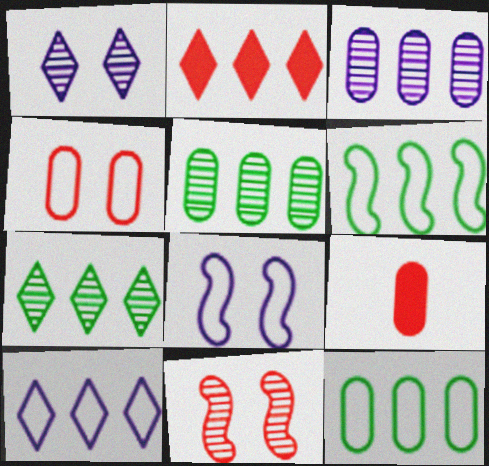[[1, 6, 9], 
[2, 3, 6], 
[2, 7, 10], 
[7, 8, 9]]